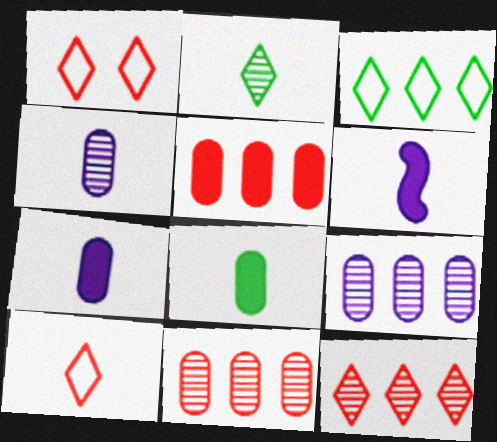[]